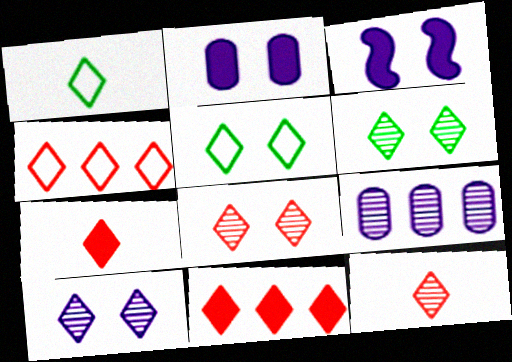[[1, 10, 11], 
[4, 7, 8], 
[6, 8, 10]]